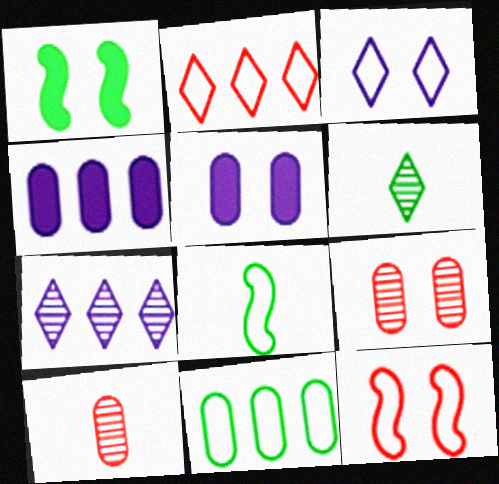[[1, 3, 9], 
[1, 6, 11], 
[4, 6, 12], 
[5, 10, 11]]